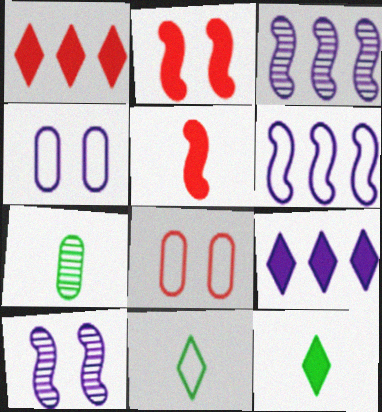[[3, 8, 12], 
[6, 8, 11]]